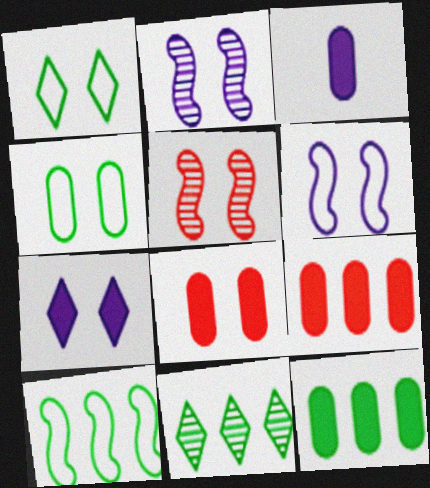[[1, 2, 8], 
[3, 8, 12], 
[4, 5, 7], 
[10, 11, 12]]